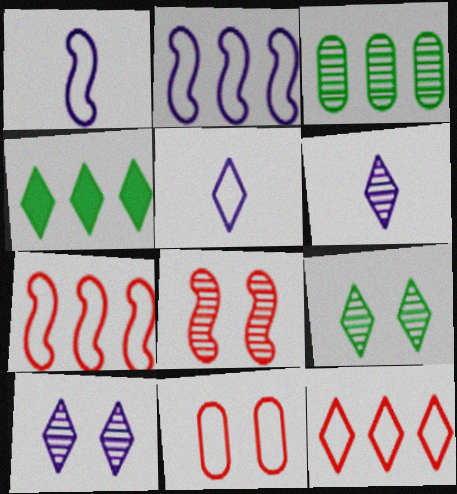[[3, 6, 8]]